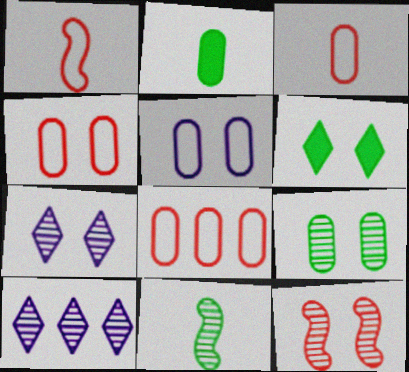[[3, 4, 8], 
[5, 6, 12], 
[7, 9, 12]]